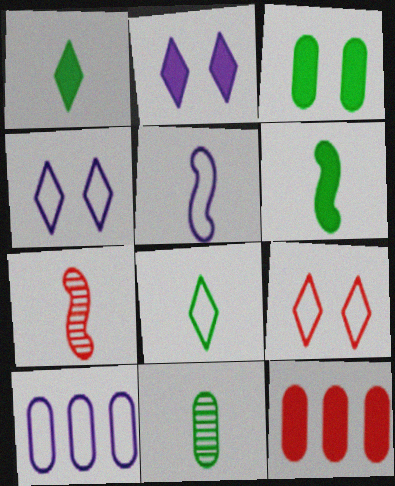[[2, 6, 12], 
[4, 5, 10], 
[5, 6, 7], 
[6, 8, 11], 
[7, 9, 12]]